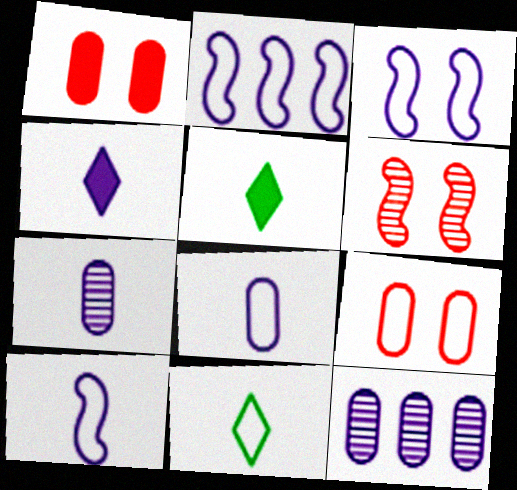[[2, 3, 10], 
[2, 9, 11], 
[3, 4, 12], 
[4, 7, 10]]